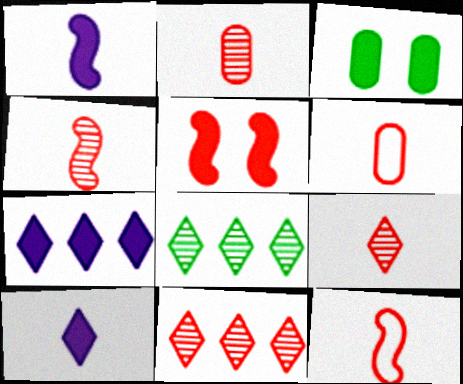[[2, 4, 9], 
[5, 6, 11]]